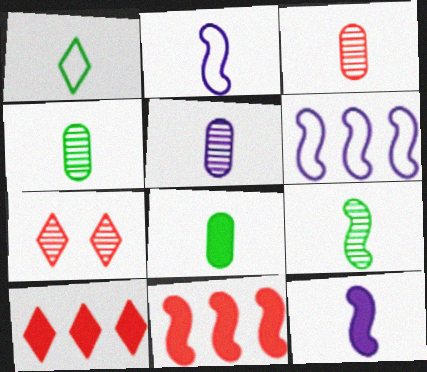[[1, 3, 12], 
[1, 8, 9], 
[3, 4, 5], 
[6, 7, 8]]